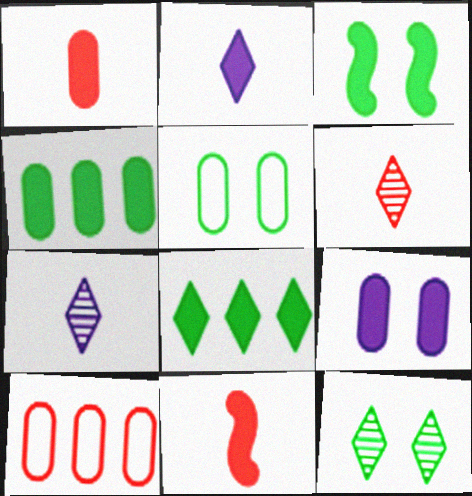[[1, 4, 9], 
[3, 5, 12], 
[3, 7, 10], 
[8, 9, 11]]